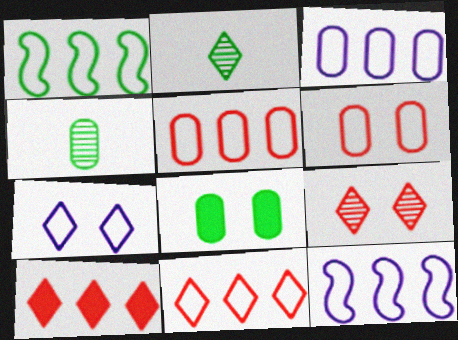[[1, 2, 8], 
[1, 3, 11], 
[2, 7, 10]]